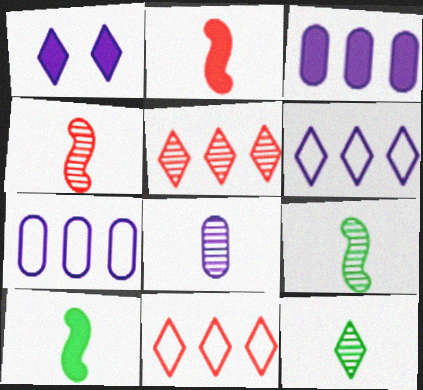[[1, 11, 12], 
[4, 8, 12]]